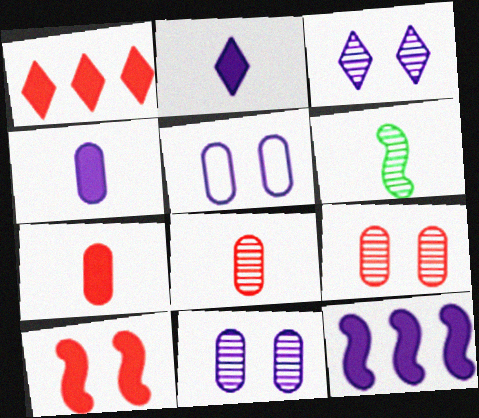[[1, 5, 6], 
[1, 7, 10]]